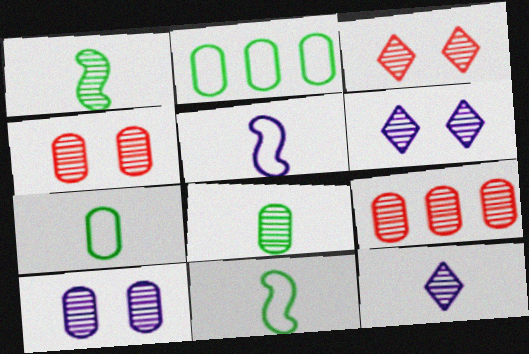[[1, 6, 9], 
[8, 9, 10]]